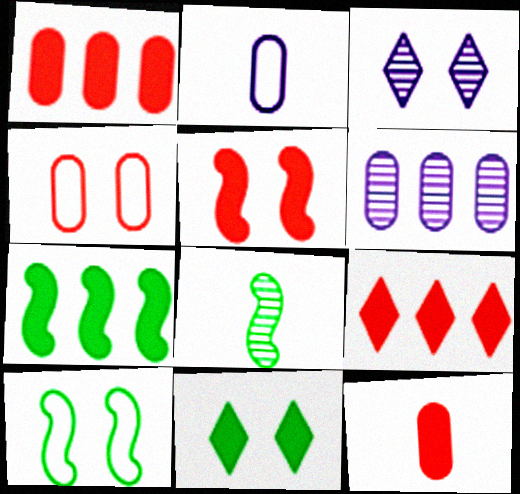[[5, 9, 12], 
[7, 8, 10]]